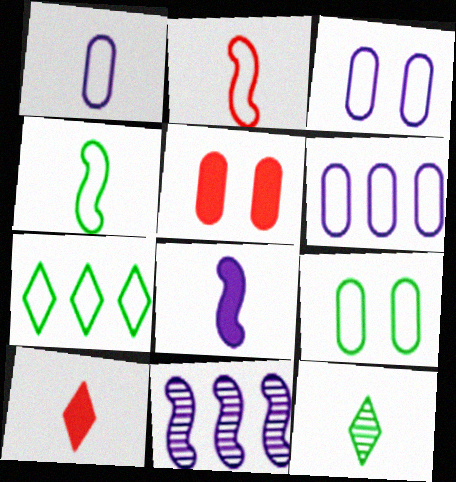[[1, 3, 6], 
[2, 3, 7], 
[4, 7, 9], 
[9, 10, 11]]